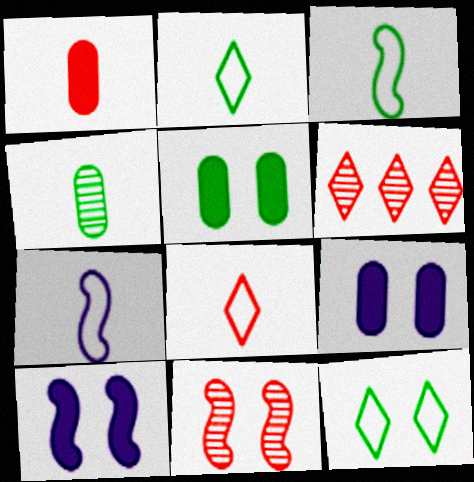[[3, 6, 9], 
[5, 6, 7], 
[9, 11, 12]]